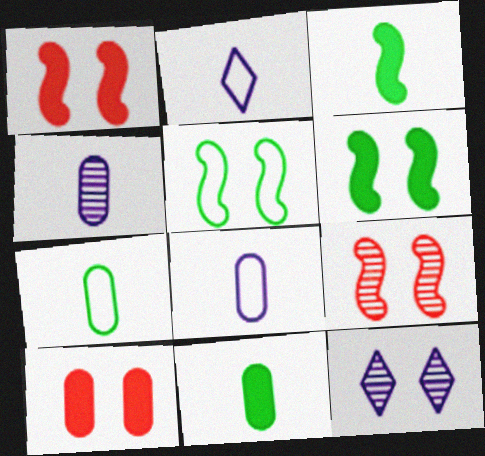[[5, 10, 12]]